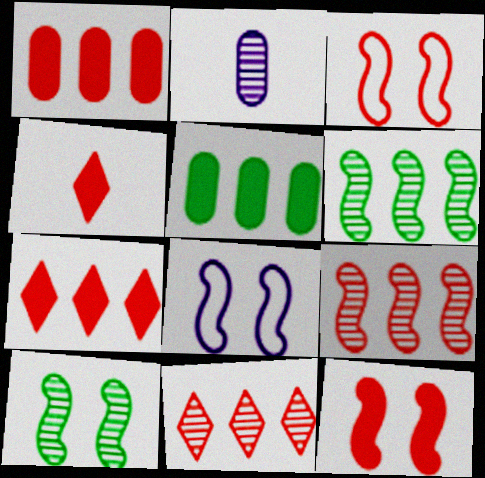[[1, 4, 12], 
[2, 10, 11], 
[8, 10, 12]]